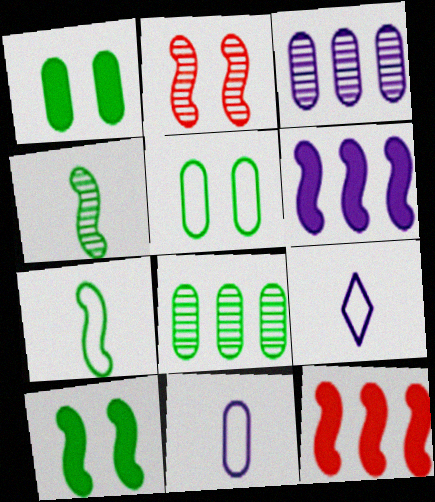[[2, 6, 7]]